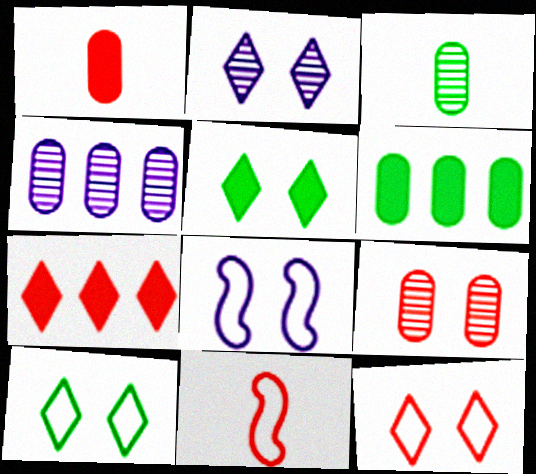[[2, 5, 12], 
[2, 6, 11], 
[3, 4, 9], 
[3, 7, 8], 
[4, 5, 11], 
[5, 8, 9], 
[7, 9, 11]]